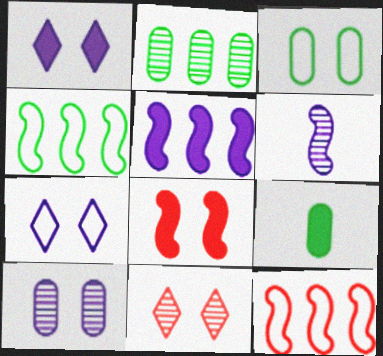[[2, 3, 9], 
[2, 6, 11], 
[4, 6, 8]]